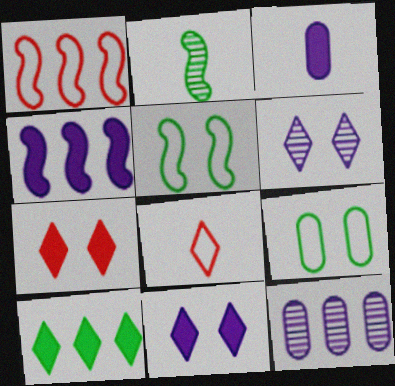[[1, 10, 12], 
[2, 3, 8], 
[2, 9, 10], 
[3, 4, 11], 
[6, 8, 10]]